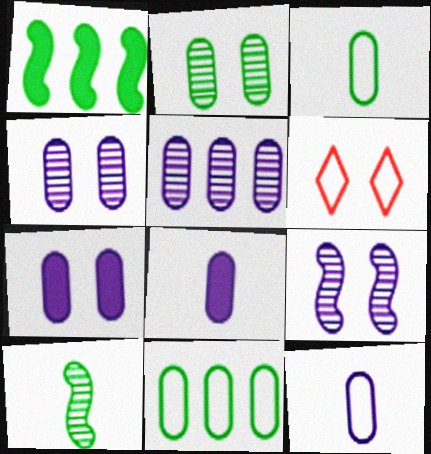[[5, 7, 12]]